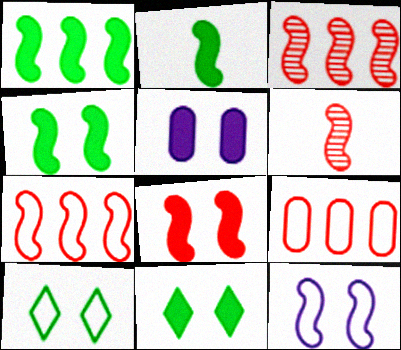[[1, 2, 4], 
[1, 6, 12], 
[2, 3, 12], 
[5, 8, 11], 
[6, 7, 8]]